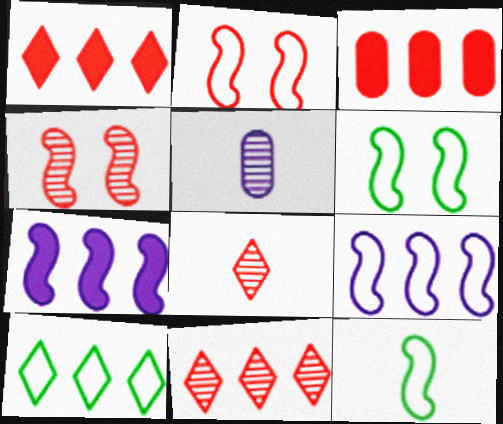[[1, 5, 6], 
[2, 3, 8], 
[2, 9, 12], 
[4, 7, 12]]